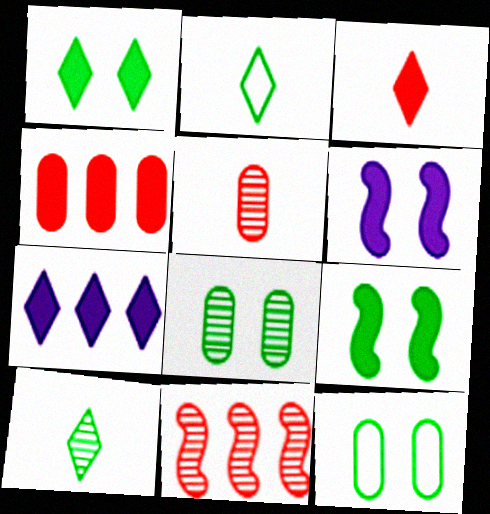[[1, 3, 7]]